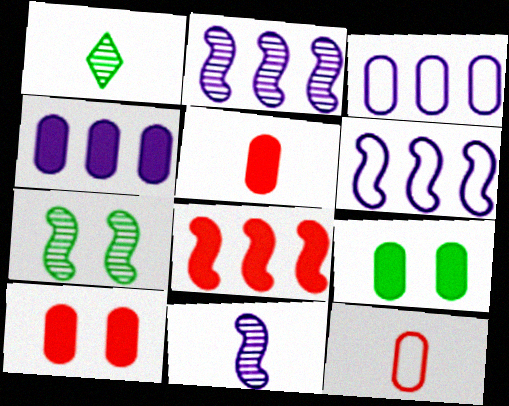[[1, 6, 10], 
[4, 5, 9]]